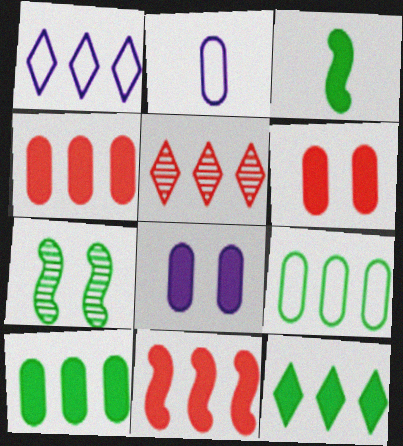[[1, 5, 12]]